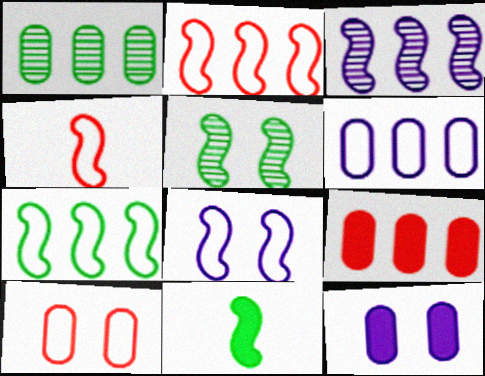[[1, 6, 9], 
[4, 7, 8], 
[5, 7, 11]]